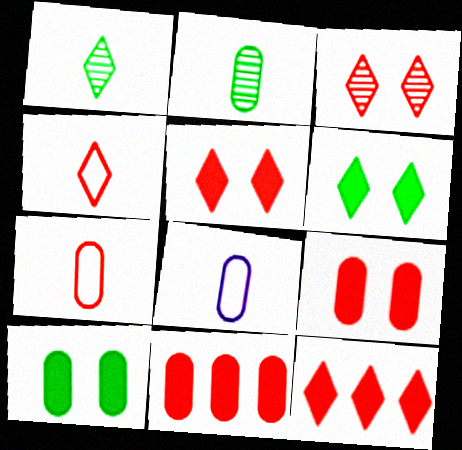[[3, 4, 12]]